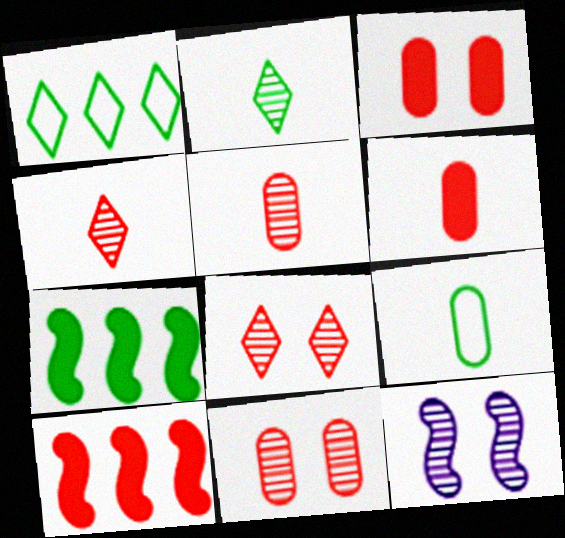[[1, 6, 12]]